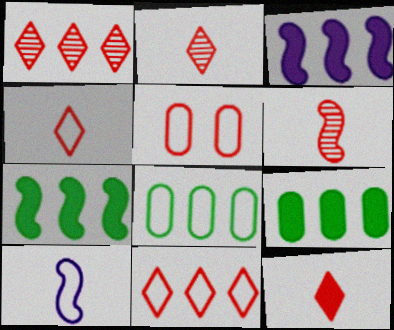[[1, 3, 8], 
[2, 4, 12]]